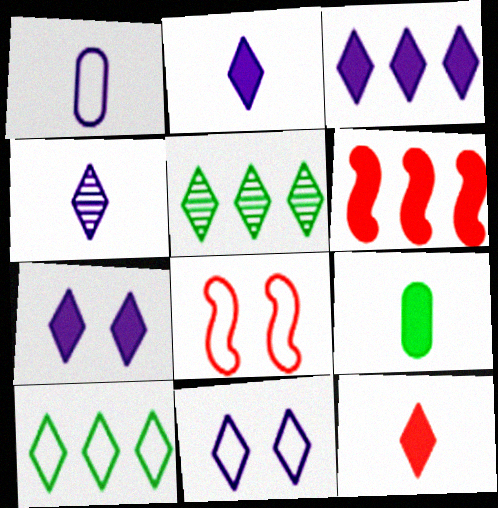[[1, 8, 10], 
[2, 3, 7], 
[3, 4, 11], 
[5, 11, 12], 
[6, 7, 9]]